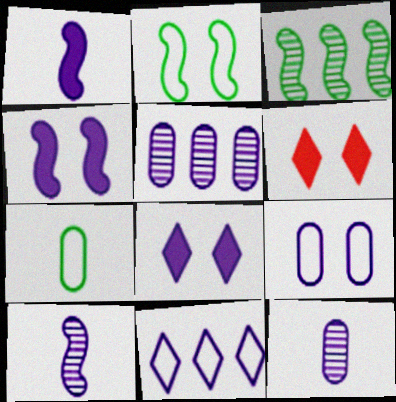[[4, 11, 12]]